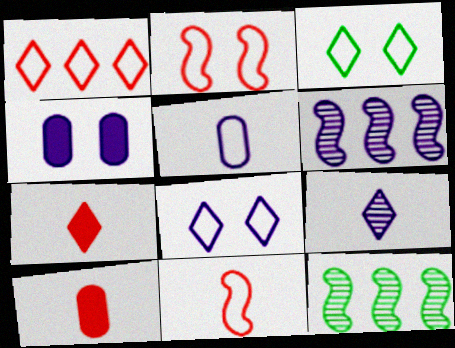[[3, 6, 10], 
[8, 10, 12]]